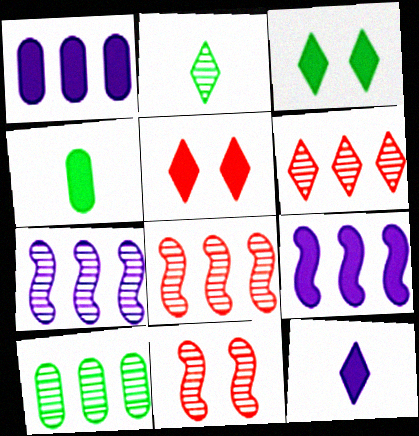[[4, 5, 9], 
[6, 7, 10]]